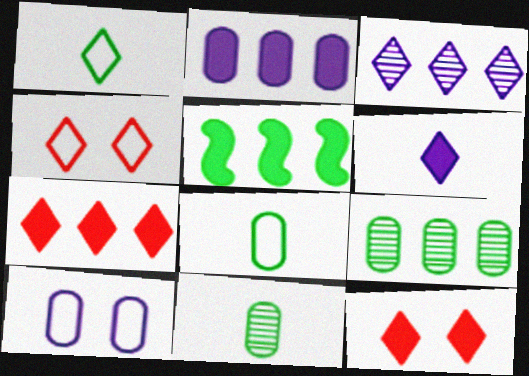[[1, 3, 12], 
[2, 5, 7]]